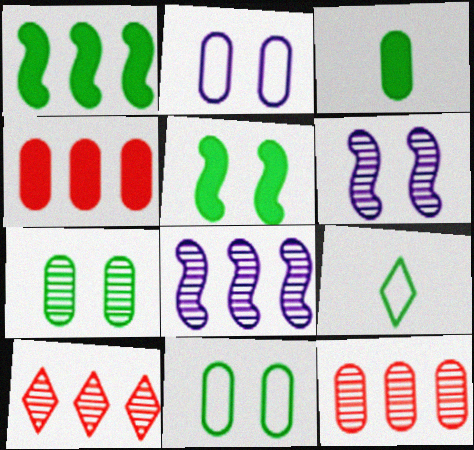[[1, 7, 9], 
[2, 3, 12], 
[4, 6, 9]]